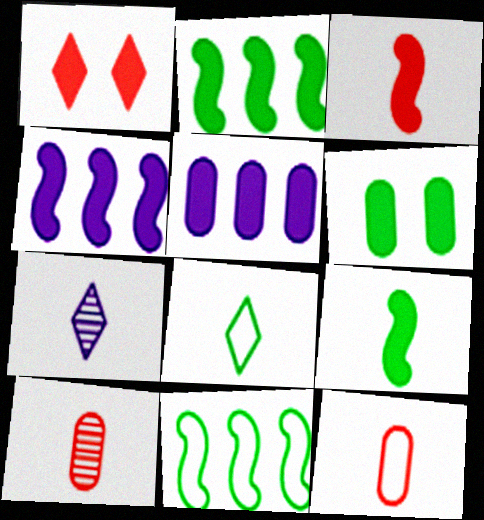[[1, 5, 9], 
[7, 9, 12]]